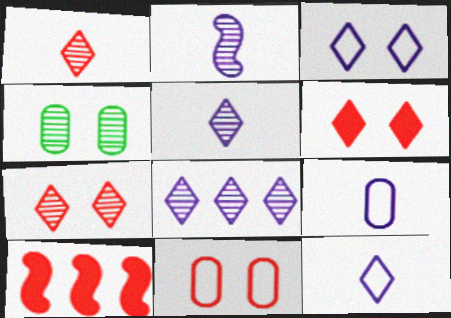[[1, 10, 11], 
[4, 10, 12]]